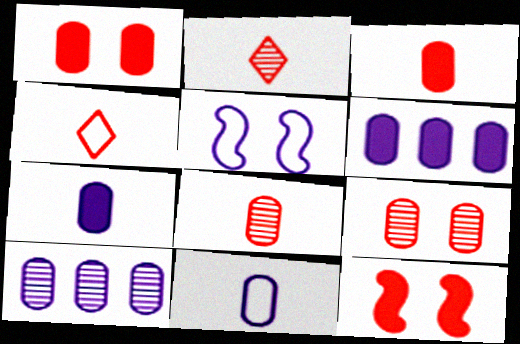[]